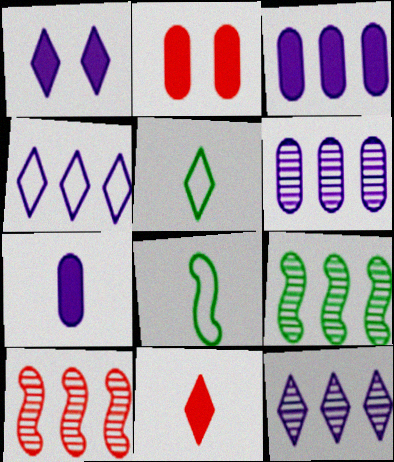[[2, 8, 12]]